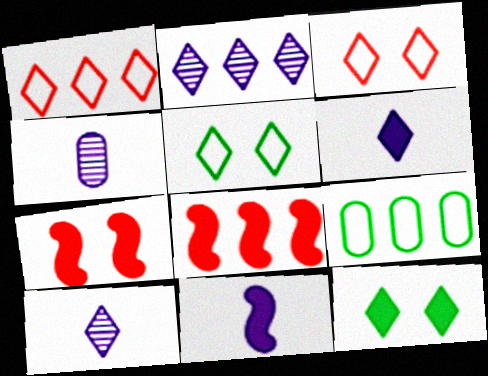[[1, 10, 12], 
[2, 8, 9], 
[4, 5, 8], 
[7, 9, 10]]